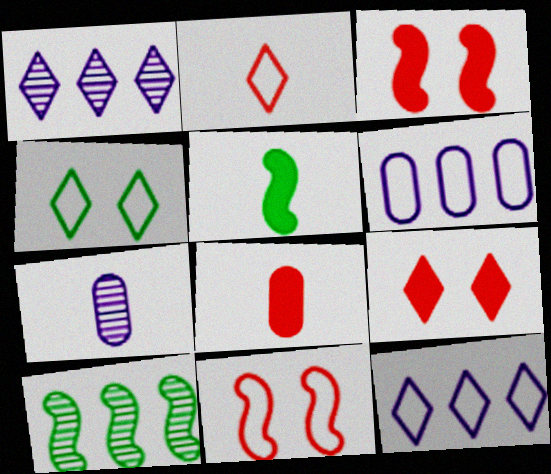[[2, 4, 12], 
[2, 5, 7]]